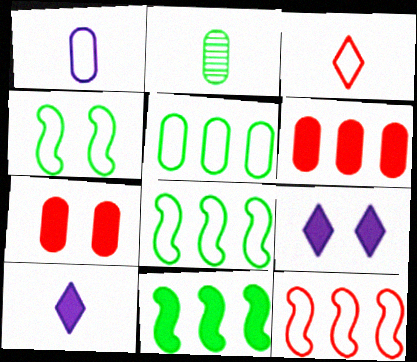[[2, 9, 12], 
[7, 10, 11]]